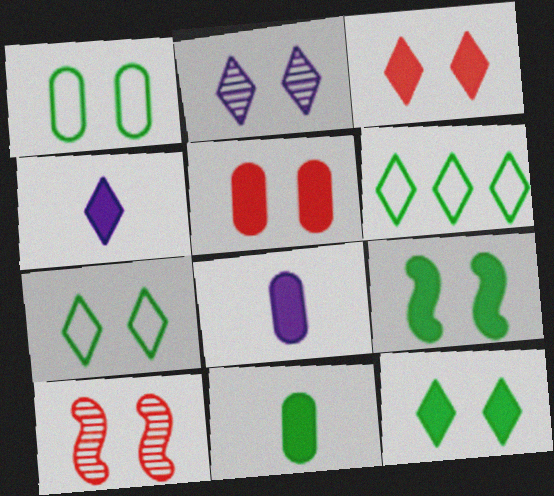[[2, 3, 7], 
[6, 8, 10]]